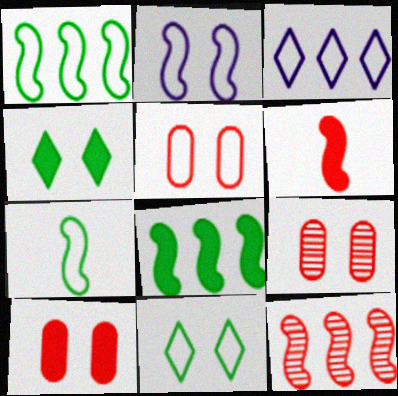[[2, 4, 9], 
[2, 5, 11], 
[3, 5, 7], 
[5, 9, 10]]